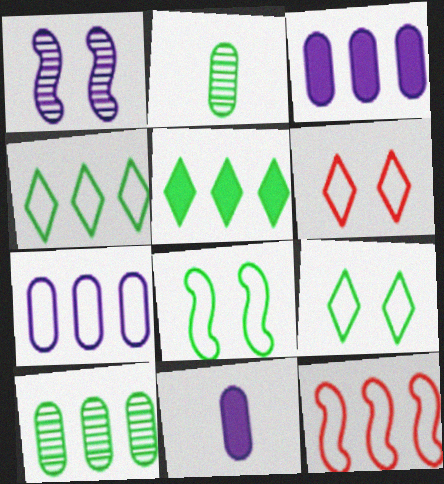[[2, 5, 8], 
[4, 7, 12]]